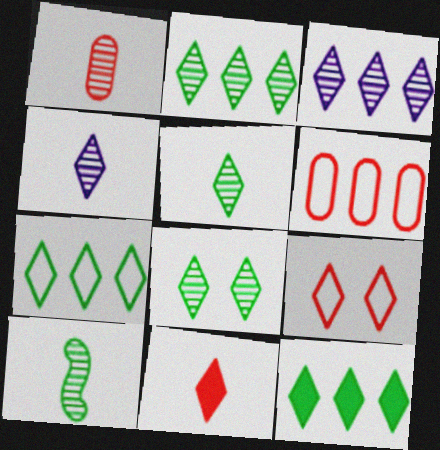[[1, 4, 10], 
[2, 5, 8], 
[2, 7, 12], 
[4, 9, 12]]